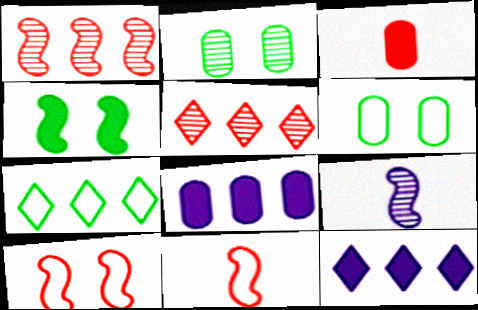[[1, 7, 8], 
[2, 5, 9], 
[2, 11, 12], 
[3, 4, 12], 
[3, 5, 10], 
[5, 7, 12]]